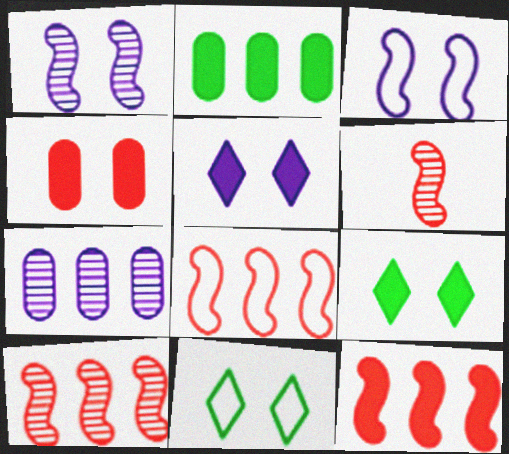[[1, 4, 11], 
[8, 10, 12]]